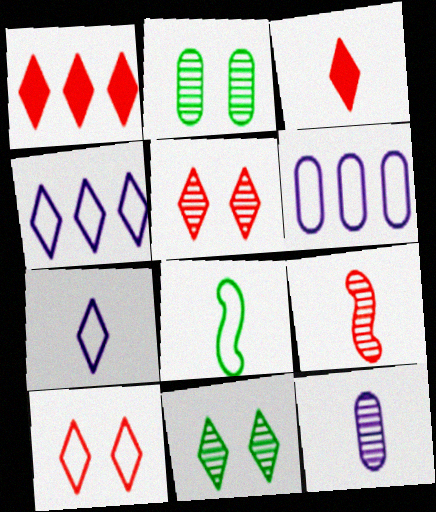[[1, 7, 11], 
[3, 4, 11], 
[3, 8, 12], 
[6, 8, 10]]